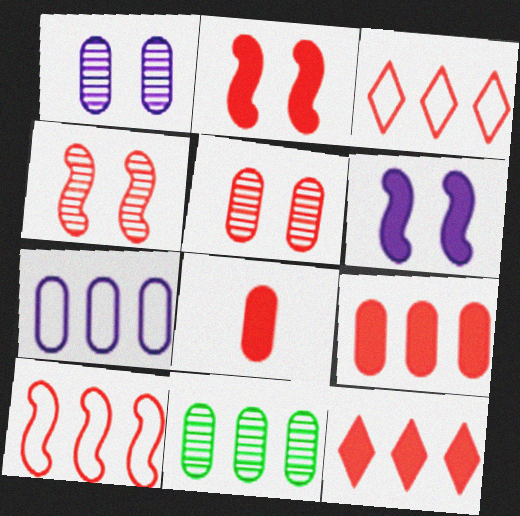[[2, 8, 12], 
[3, 4, 8], 
[7, 9, 11]]